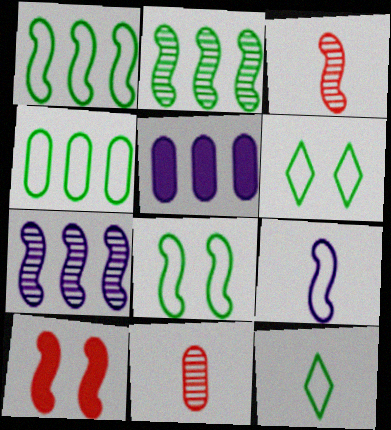[[2, 9, 10], 
[3, 5, 6], 
[4, 8, 12]]